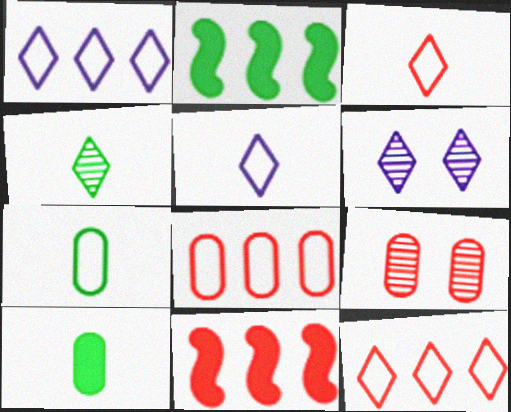[[2, 5, 9], 
[3, 9, 11], 
[6, 7, 11]]